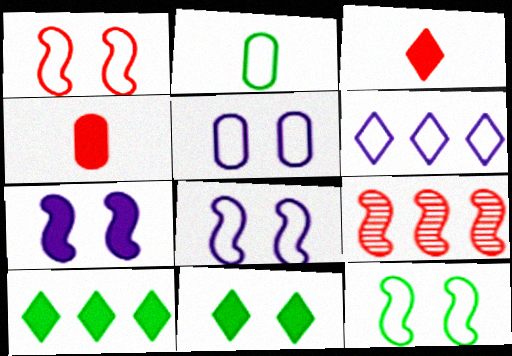[[1, 2, 6], 
[1, 8, 12], 
[4, 7, 10]]